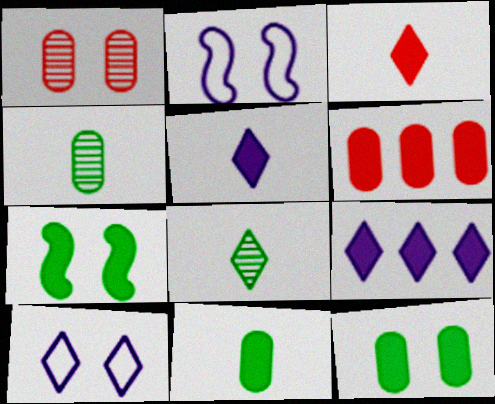[[1, 7, 10], 
[2, 6, 8], 
[5, 6, 7]]